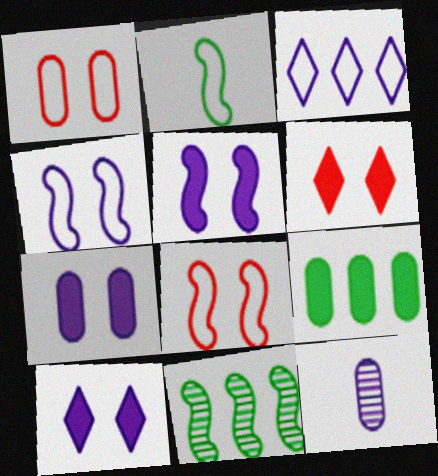[[1, 2, 3], 
[1, 9, 12], 
[3, 5, 12], 
[5, 7, 10]]